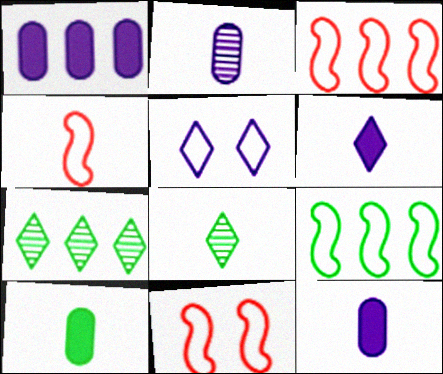[[1, 3, 7], 
[1, 8, 11], 
[3, 4, 11], 
[4, 8, 12], 
[7, 11, 12]]